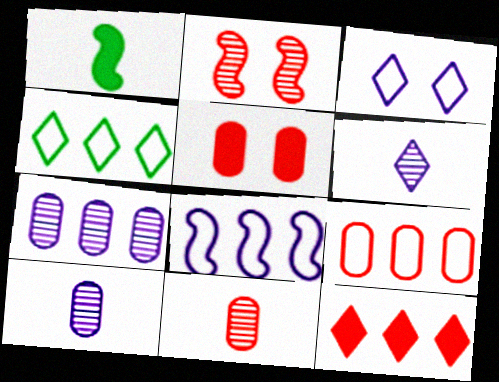[[1, 2, 8], 
[4, 8, 9], 
[5, 9, 11]]